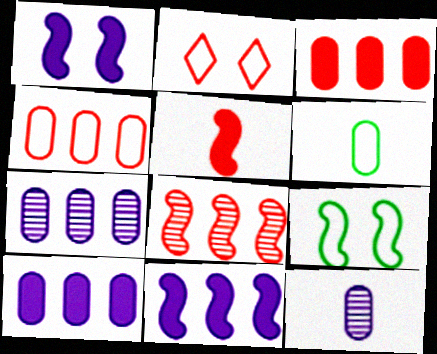[]